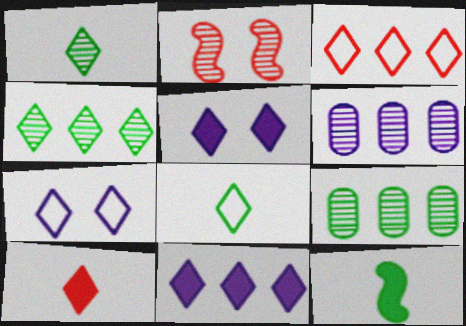[[1, 2, 6], 
[1, 3, 5], 
[3, 4, 11], 
[3, 7, 8], 
[4, 7, 10]]